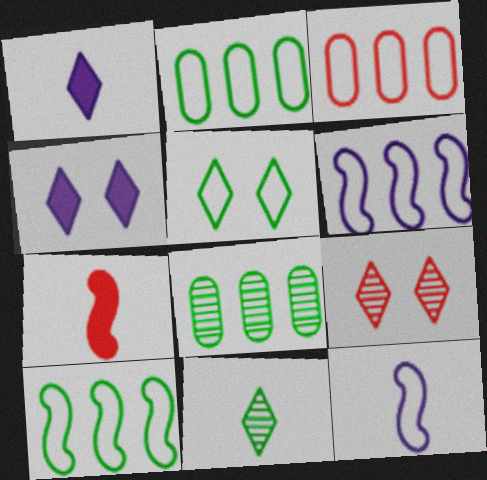[[3, 5, 12], 
[3, 7, 9], 
[4, 5, 9]]